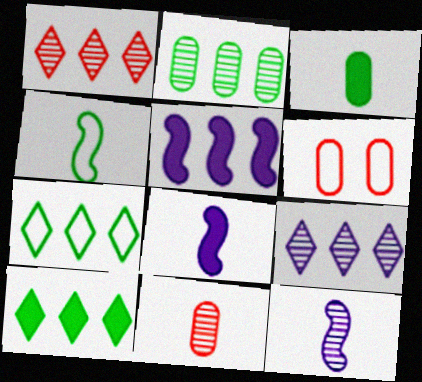[[6, 10, 12]]